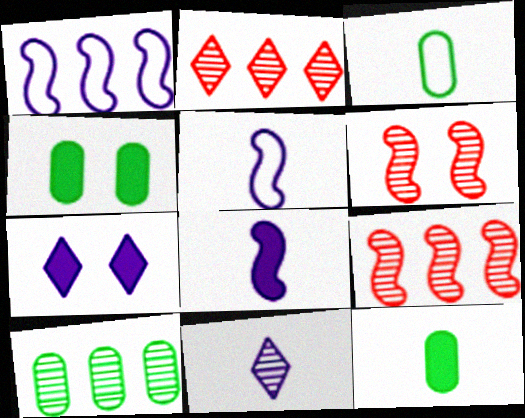[[2, 4, 5], 
[3, 4, 10], 
[3, 7, 9], 
[6, 10, 11]]